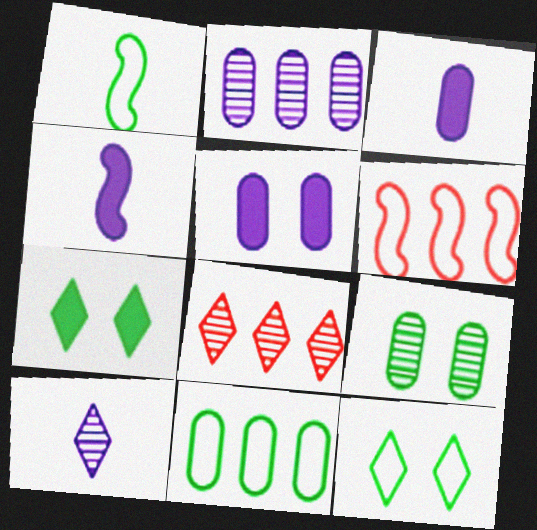[[1, 5, 8], 
[1, 11, 12]]